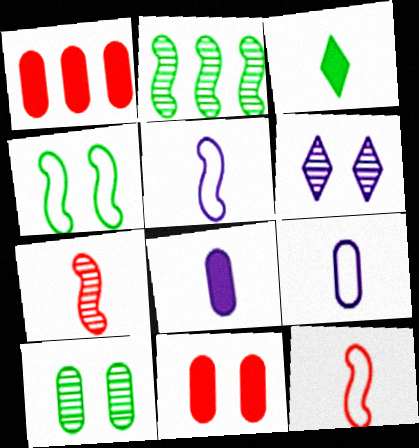[[1, 9, 10], 
[3, 7, 9], 
[4, 6, 11]]